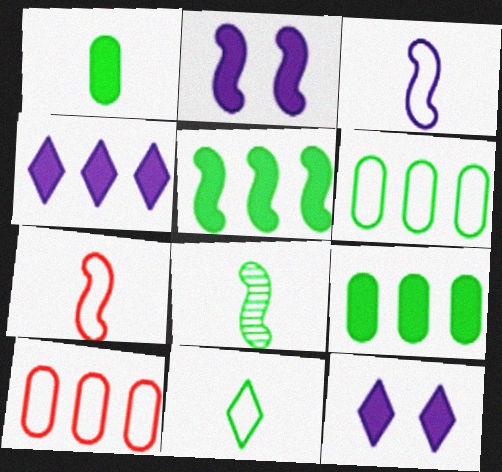[[1, 8, 11], 
[8, 10, 12]]